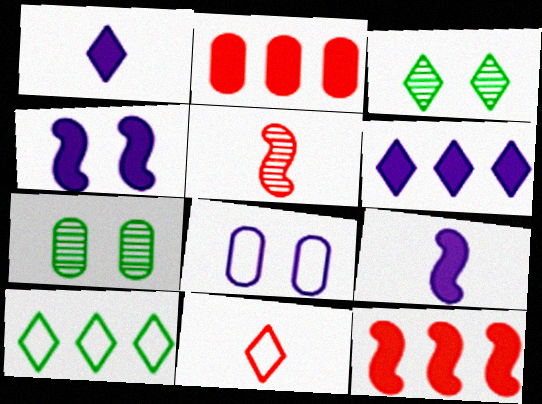[[3, 6, 11]]